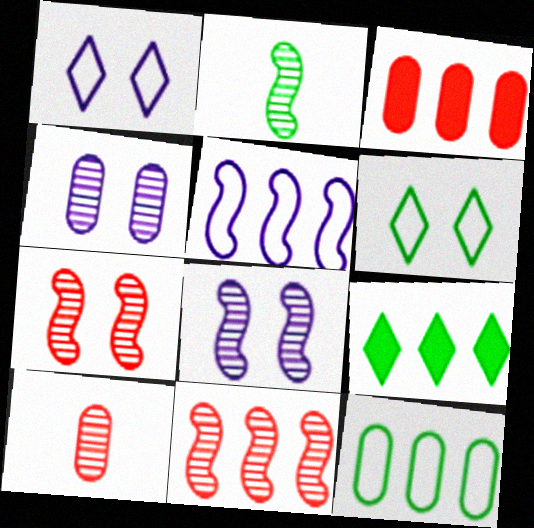[[1, 2, 3], 
[2, 8, 11]]